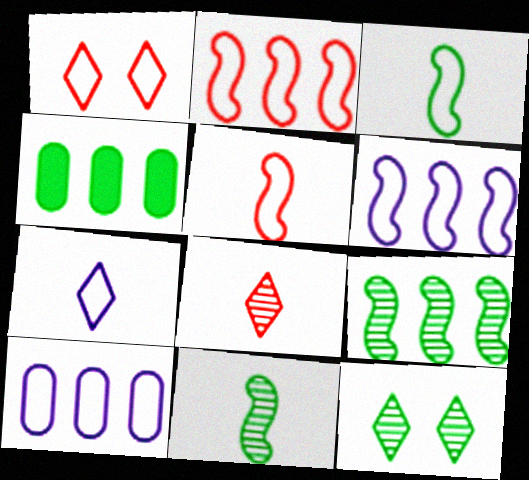[[1, 3, 10], 
[3, 4, 12]]